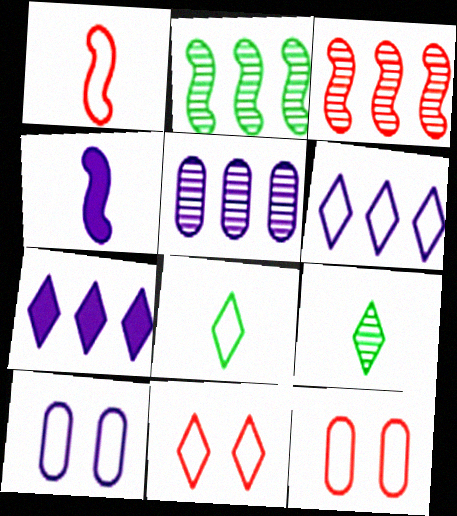[[6, 8, 11], 
[7, 9, 11]]